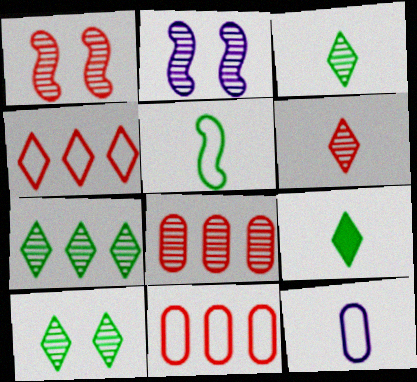[[1, 6, 8], 
[2, 3, 8], 
[2, 9, 11], 
[3, 7, 10]]